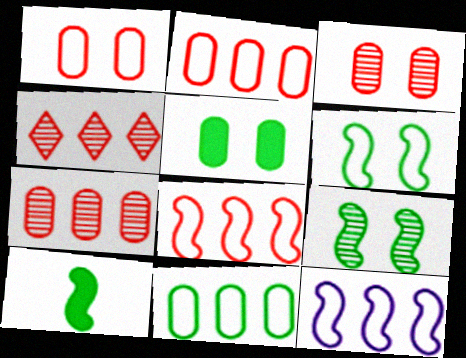[]